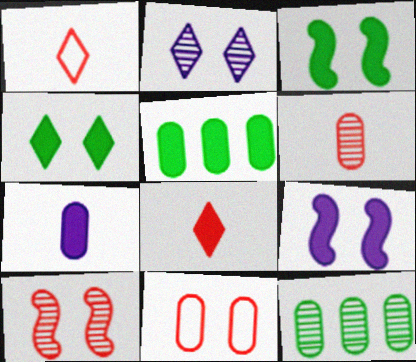[[1, 9, 12], 
[2, 3, 11], 
[5, 8, 9], 
[7, 11, 12]]